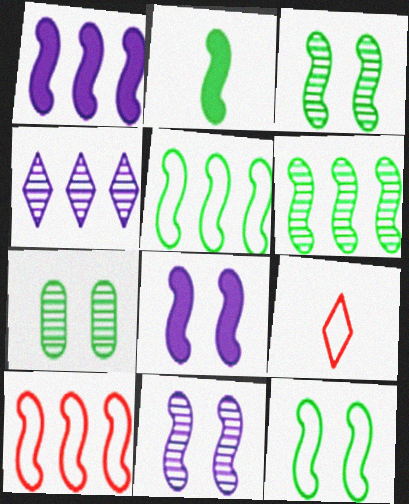[[1, 6, 10], 
[1, 7, 9], 
[2, 3, 5], 
[2, 6, 12], 
[2, 10, 11]]